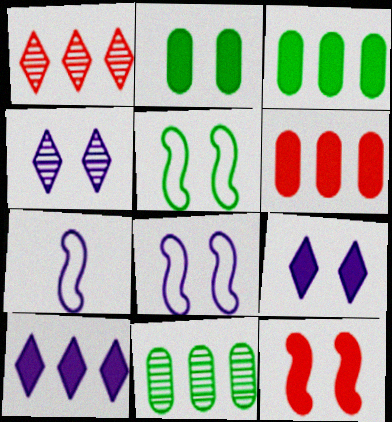[[1, 2, 7], 
[2, 9, 12]]